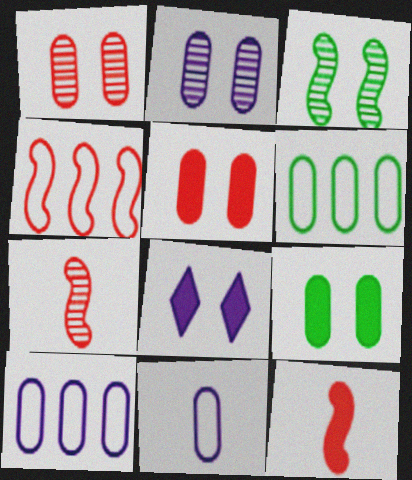[[6, 7, 8]]